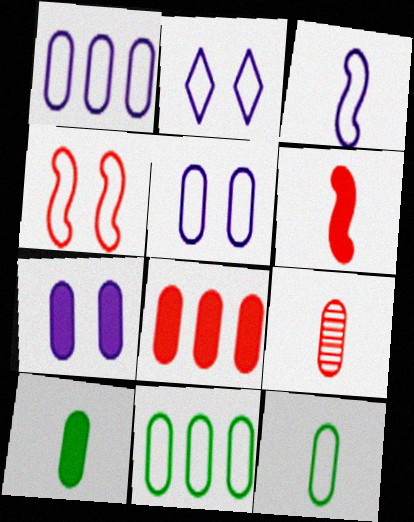[[1, 2, 3], 
[7, 8, 10], 
[7, 9, 11]]